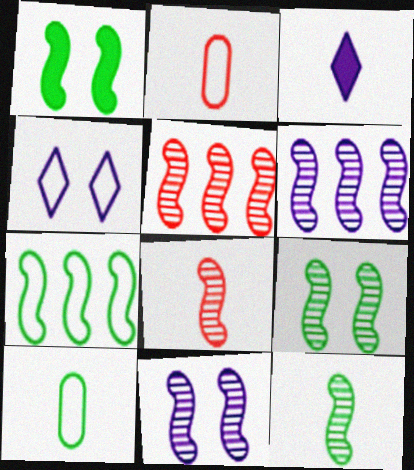[[1, 7, 12], 
[2, 3, 12], 
[2, 4, 7], 
[3, 8, 10], 
[5, 11, 12], 
[6, 8, 9]]